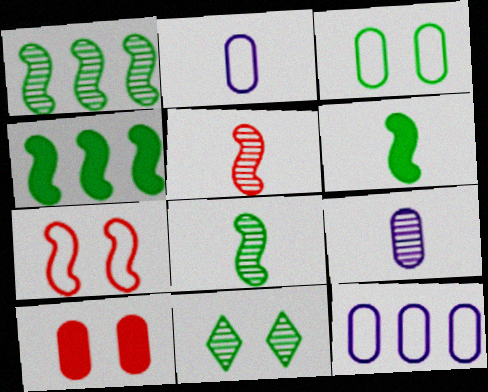[]